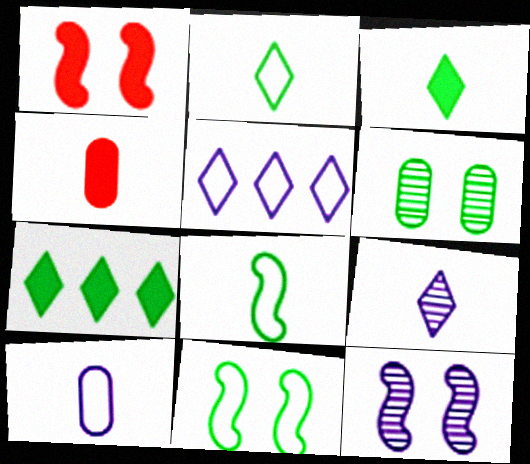[[1, 11, 12], 
[4, 8, 9], 
[6, 7, 8]]